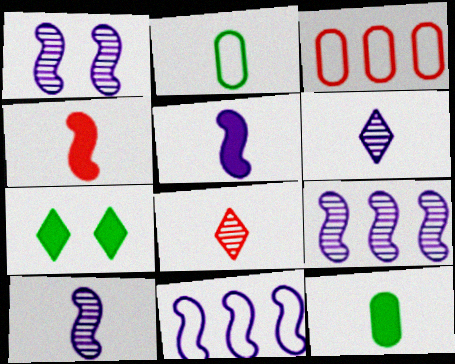[[1, 5, 11], 
[1, 9, 10], 
[2, 4, 6], 
[2, 5, 8], 
[3, 7, 10]]